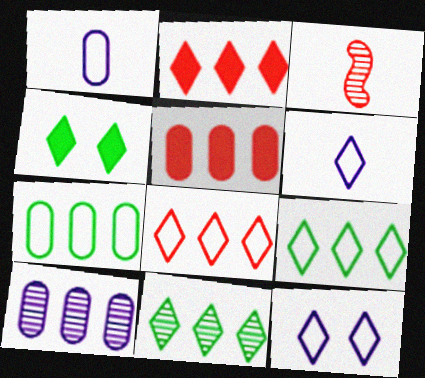[[5, 7, 10]]